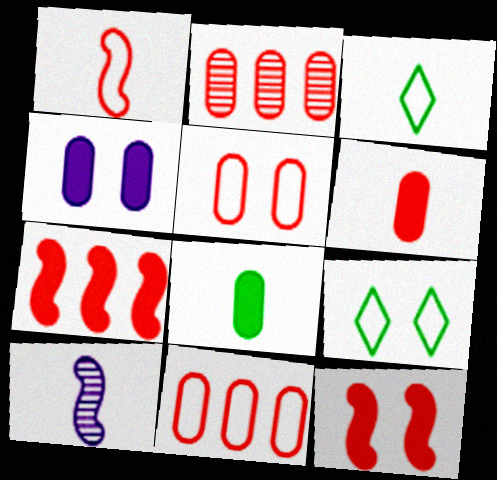[[2, 5, 6], 
[3, 6, 10]]